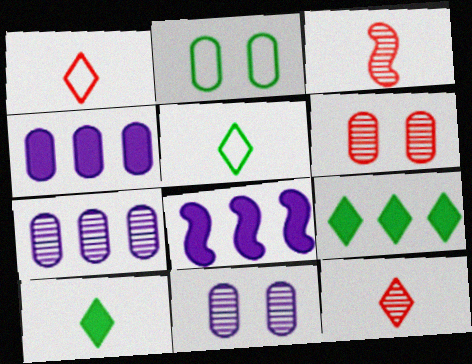[[2, 8, 12], 
[5, 6, 8]]